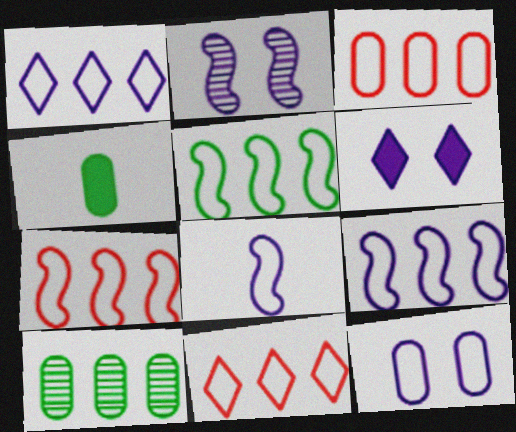[[1, 3, 5], 
[1, 8, 12], 
[2, 4, 11], 
[2, 6, 12], 
[3, 7, 11], 
[5, 7, 9]]